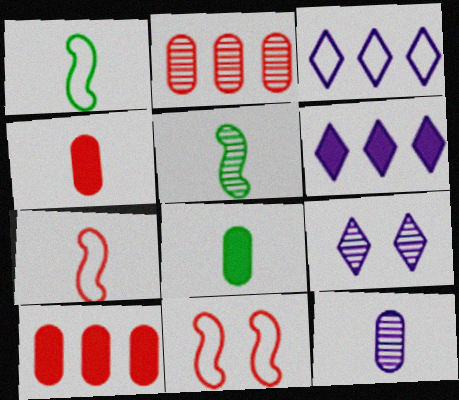[[1, 9, 10], 
[2, 5, 9]]